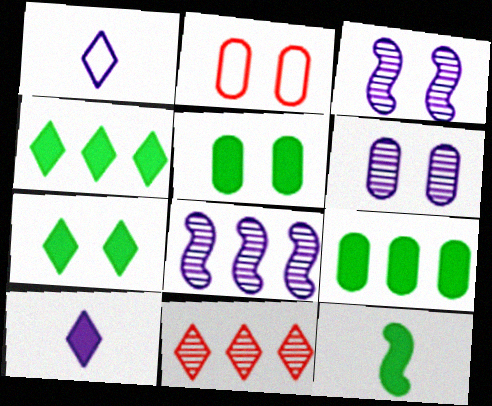[[1, 7, 11], 
[2, 3, 7], 
[2, 5, 6], 
[4, 5, 12], 
[7, 9, 12]]